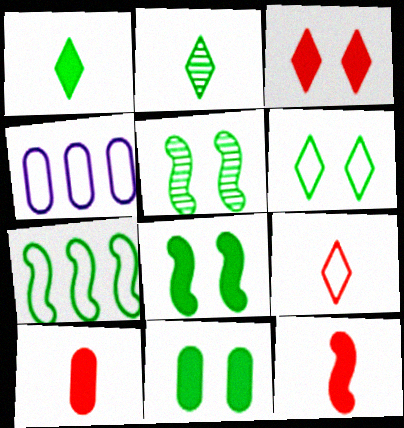[[2, 7, 11], 
[5, 6, 11]]